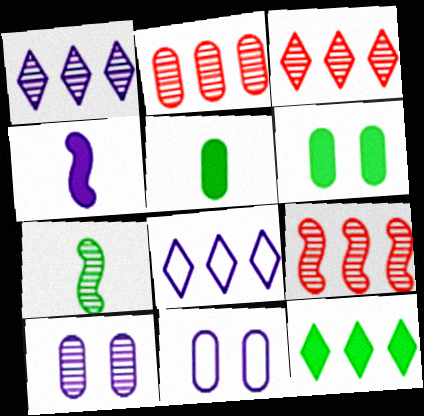[[1, 4, 11], 
[2, 3, 9], 
[2, 5, 11], 
[3, 7, 10], 
[3, 8, 12], 
[4, 8, 10]]